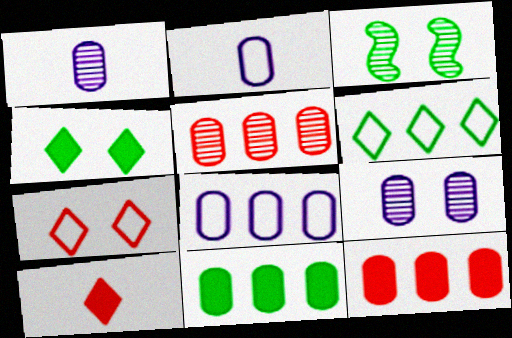[[3, 8, 10], 
[5, 8, 11]]